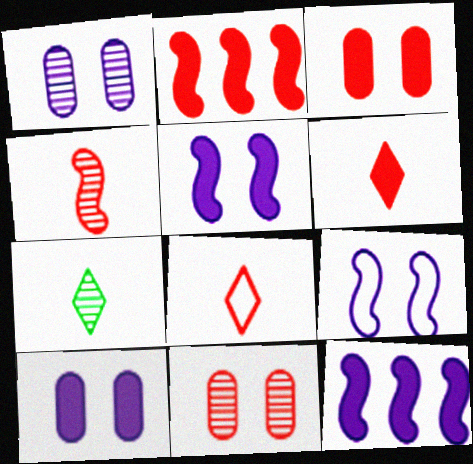[[2, 3, 6], 
[2, 8, 11]]